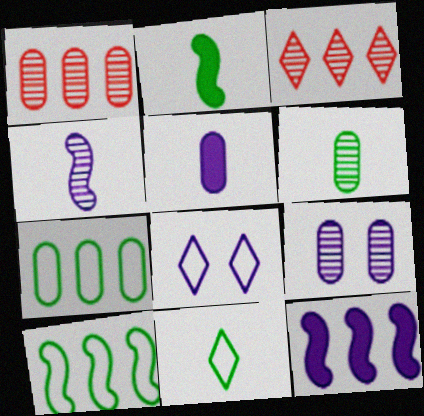[[1, 2, 8], 
[1, 6, 9], 
[2, 6, 11], 
[3, 7, 12]]